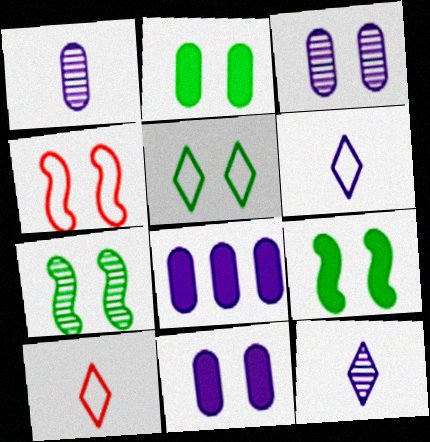[[2, 5, 7], 
[7, 8, 10]]